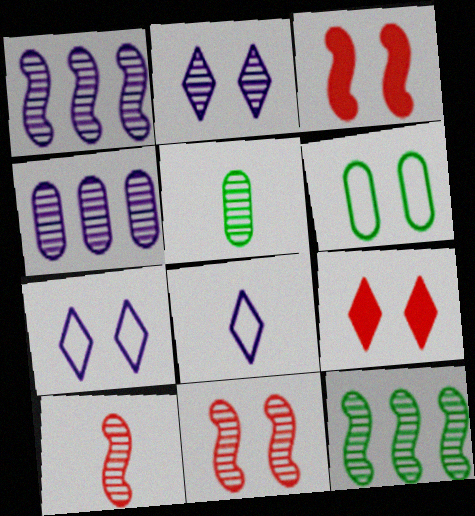[[2, 3, 6]]